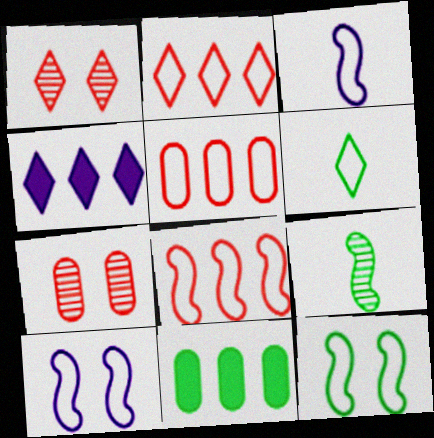[[1, 3, 11], 
[1, 4, 6], 
[2, 5, 8], 
[3, 8, 12], 
[5, 6, 10]]